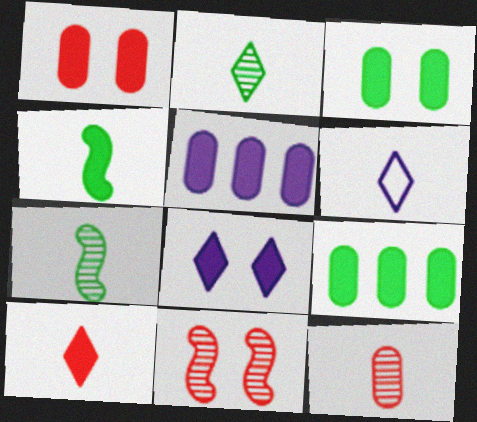[[2, 6, 10], 
[4, 6, 12], 
[6, 9, 11]]